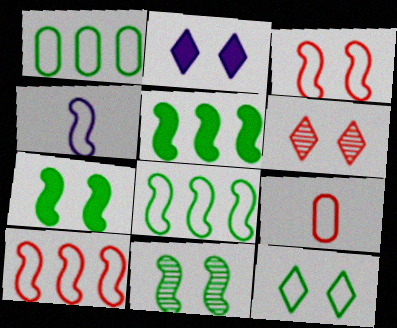[[2, 6, 12], 
[3, 4, 8]]